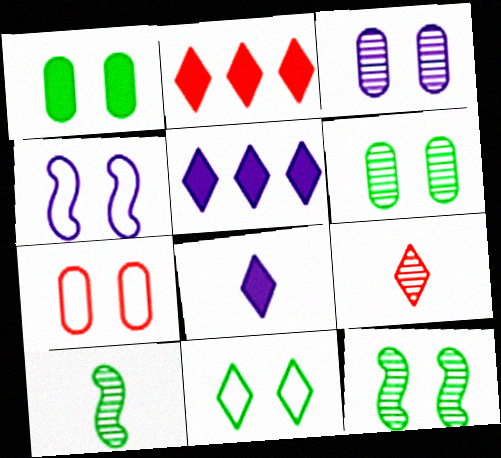[[1, 3, 7], 
[1, 11, 12], 
[4, 7, 11], 
[5, 7, 10], 
[5, 9, 11]]